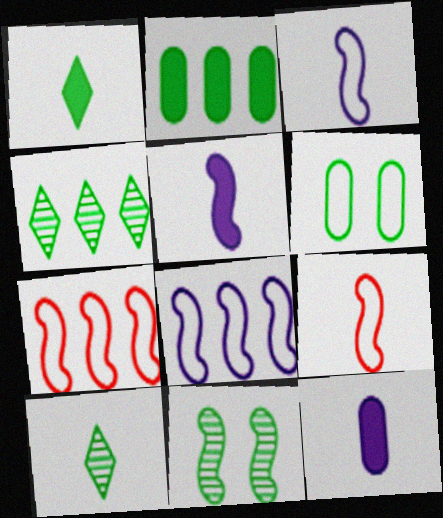[[5, 7, 11], 
[9, 10, 12]]